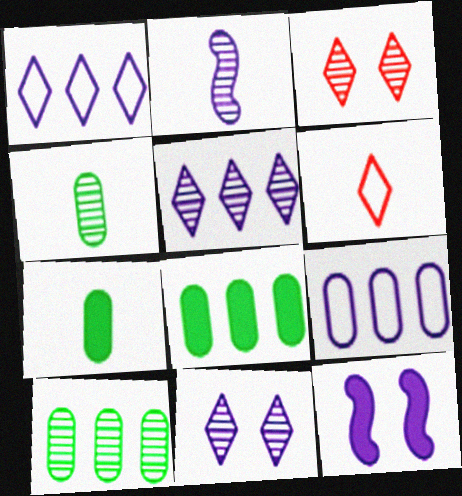[[2, 3, 10], 
[2, 6, 7], 
[6, 10, 12]]